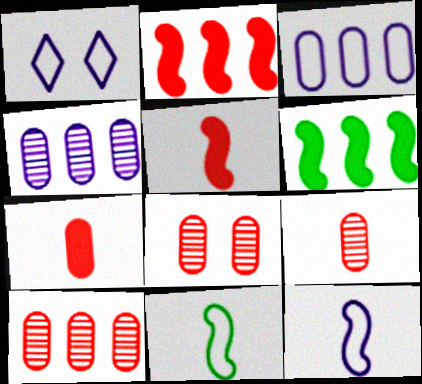[[1, 3, 12], 
[1, 6, 9], 
[8, 9, 10]]